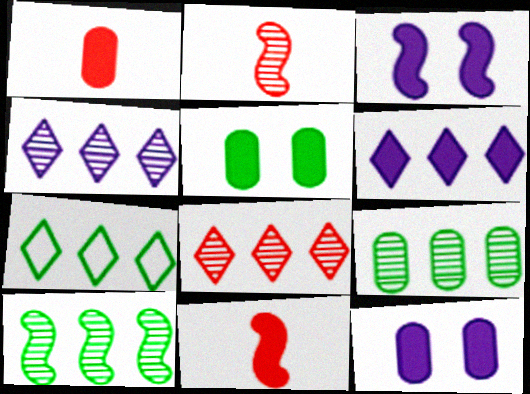[[2, 7, 12], 
[5, 6, 11], 
[6, 7, 8]]